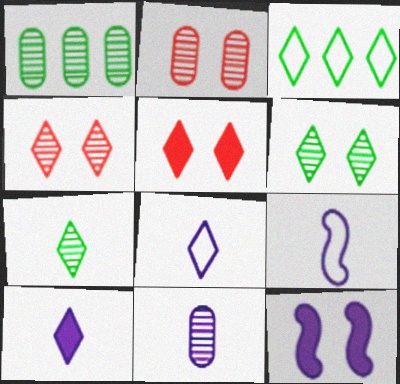[[1, 2, 11], 
[1, 5, 9], 
[3, 4, 10], 
[9, 10, 11]]